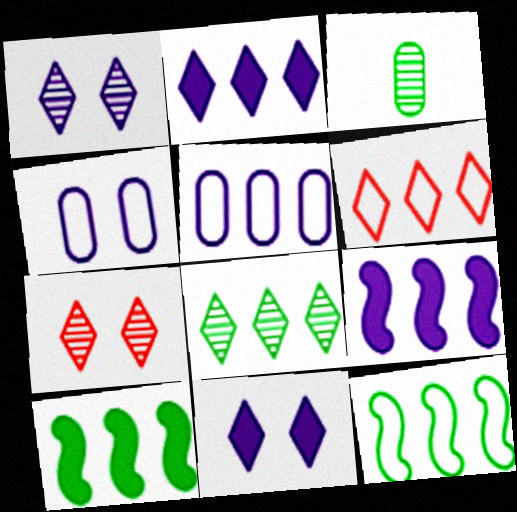[[2, 6, 8], 
[5, 6, 12]]